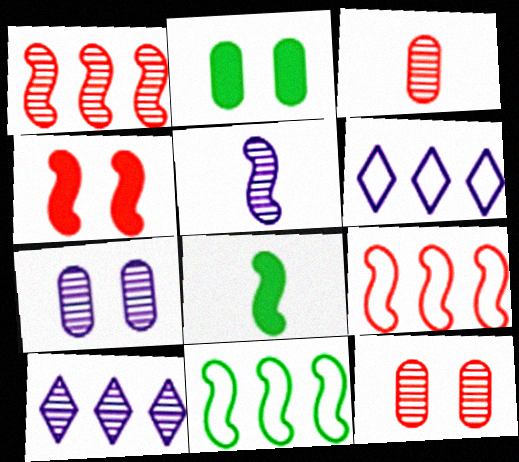[[4, 5, 11], 
[5, 7, 10], 
[6, 8, 12]]